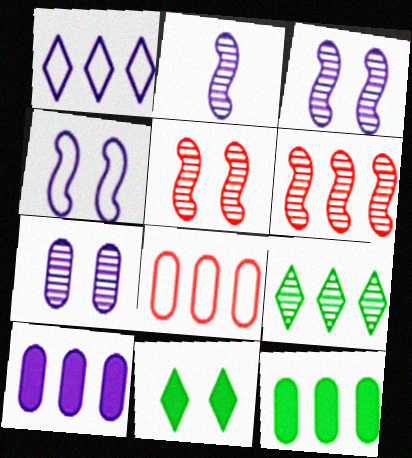[[1, 6, 12], 
[2, 8, 11]]